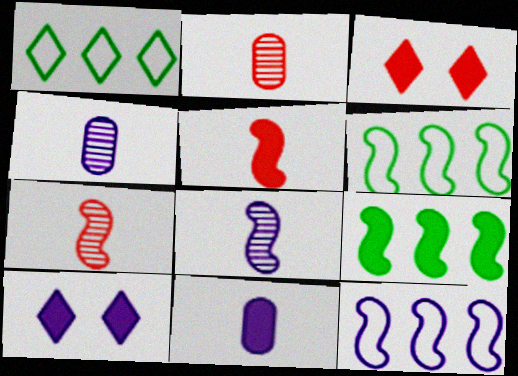[[2, 6, 10], 
[3, 4, 6], 
[3, 9, 11], 
[4, 10, 12]]